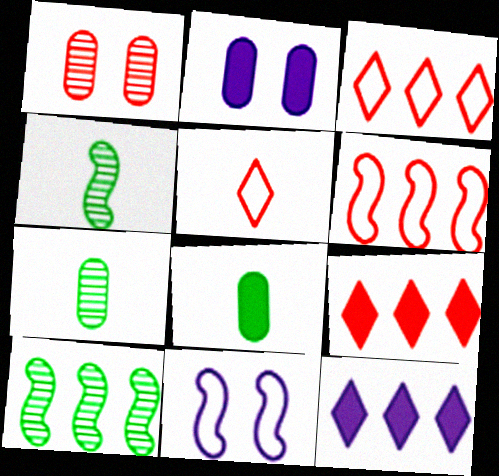[[2, 3, 4], 
[2, 5, 10], 
[7, 9, 11]]